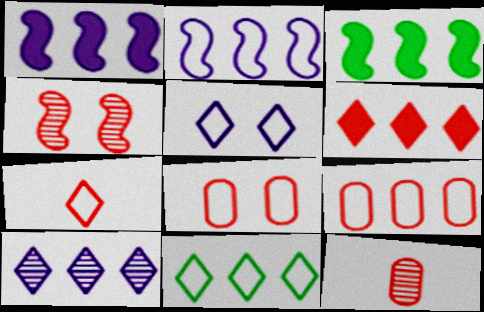[[2, 9, 11], 
[3, 5, 12], 
[3, 9, 10], 
[5, 7, 11], 
[6, 10, 11]]